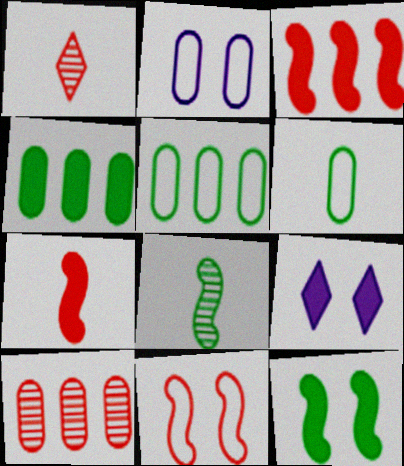[[4, 7, 9]]